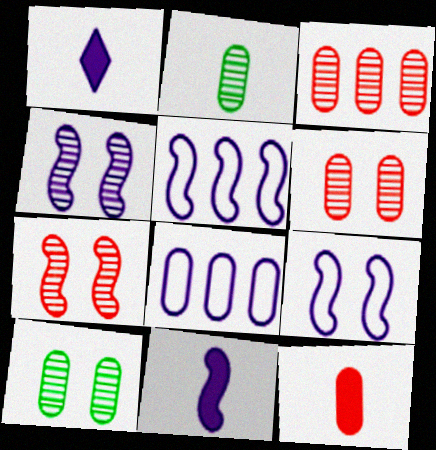[[1, 4, 8], 
[4, 5, 11], 
[8, 10, 12]]